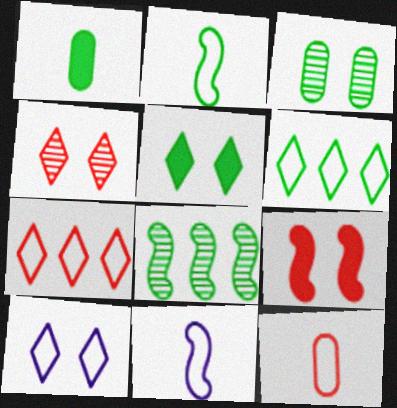[[3, 9, 10], 
[4, 5, 10], 
[8, 9, 11]]